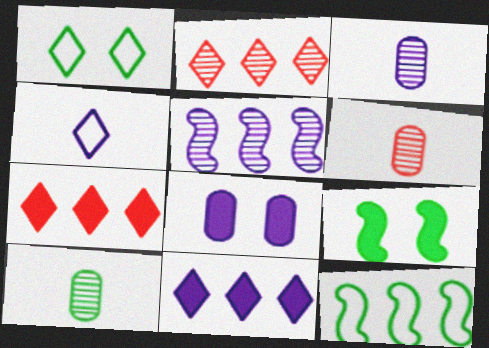[[3, 6, 10], 
[4, 5, 8]]